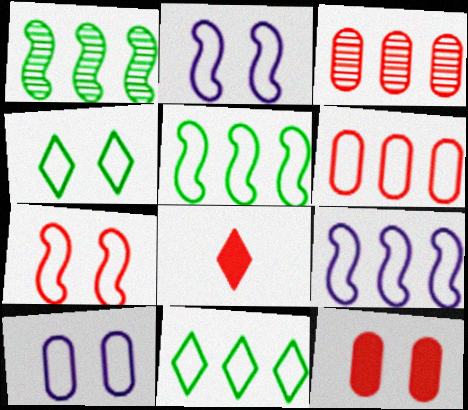[[1, 8, 10], 
[3, 7, 8], 
[4, 7, 10], 
[6, 9, 11]]